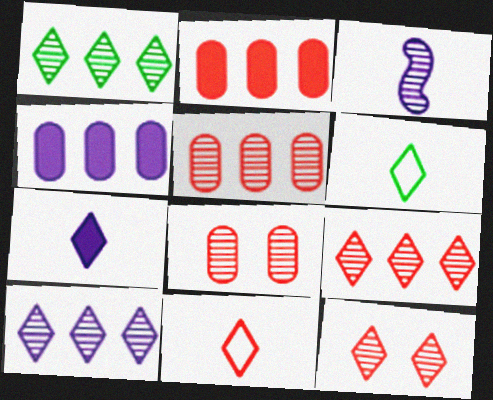[[1, 3, 8], 
[1, 9, 10]]